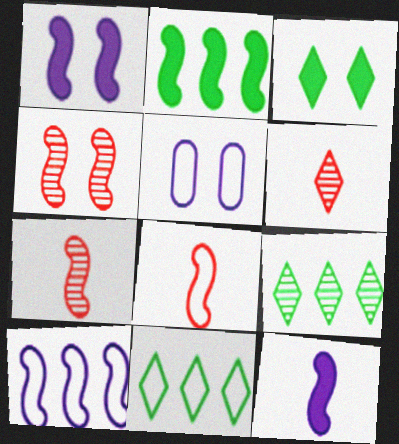[[2, 5, 6], 
[3, 4, 5], 
[5, 8, 11]]